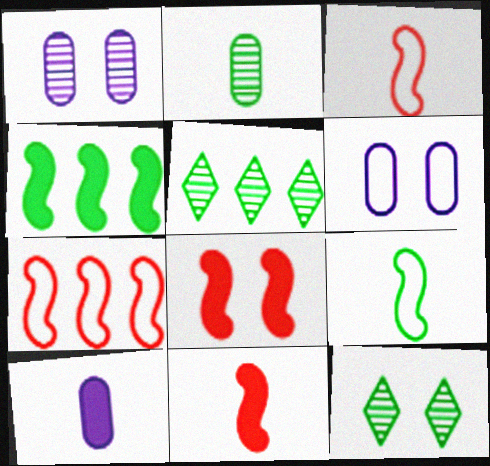[[5, 6, 11], 
[6, 8, 12], 
[7, 10, 12]]